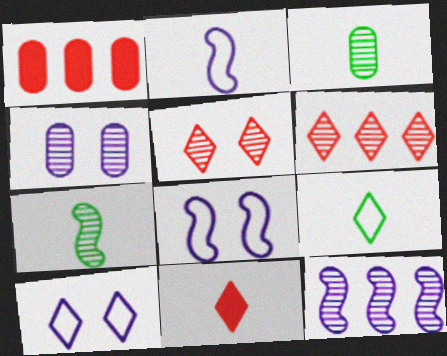[[1, 7, 10], 
[2, 3, 11], 
[3, 5, 12], 
[4, 6, 7]]